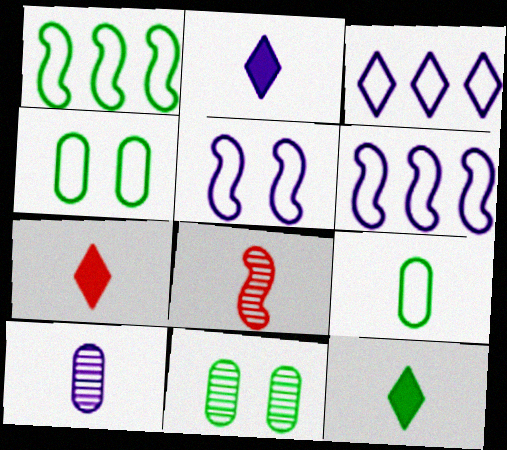[[1, 11, 12], 
[2, 7, 12], 
[2, 8, 9], 
[6, 7, 11]]